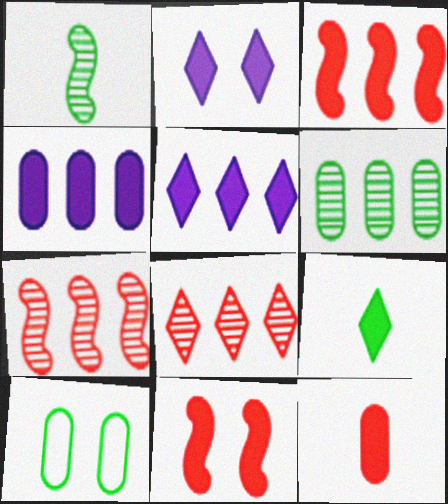[[4, 9, 11]]